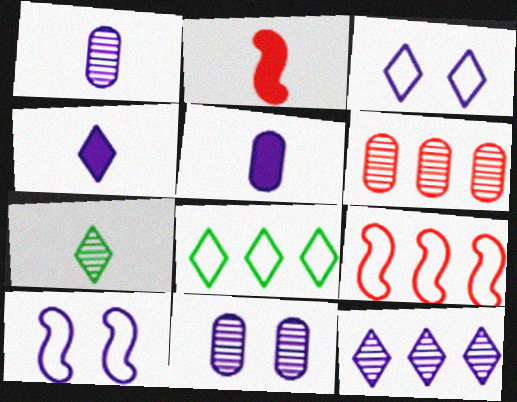[[2, 8, 11], 
[3, 4, 12], 
[5, 10, 12]]